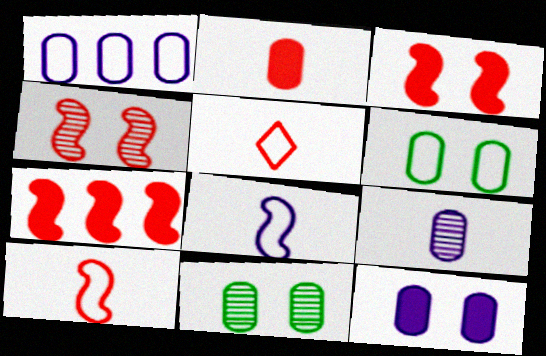[[1, 2, 11], 
[1, 9, 12], 
[4, 7, 10]]